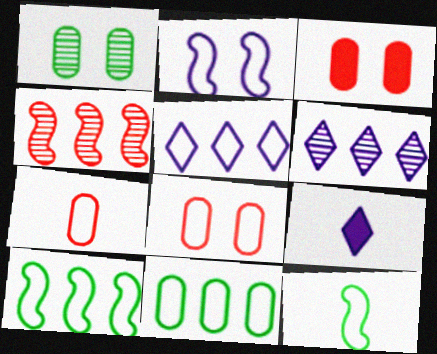[[3, 6, 12], 
[5, 8, 12]]